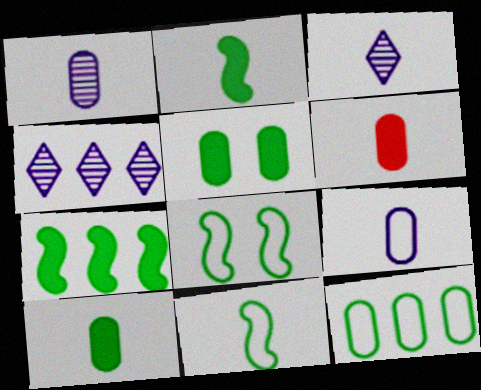[[3, 6, 11], 
[4, 6, 8]]